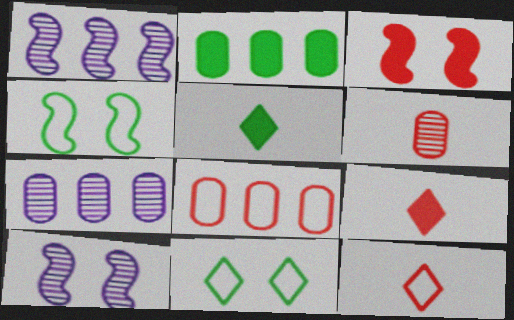[[2, 7, 8], 
[2, 10, 12], 
[3, 4, 10], 
[4, 7, 9], 
[5, 8, 10]]